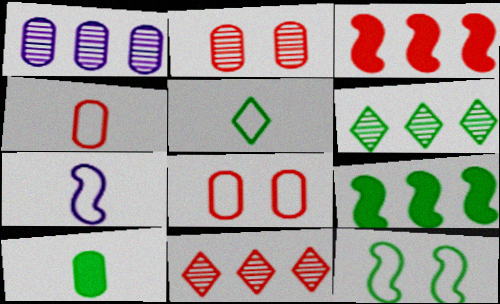[[1, 8, 10], 
[4, 5, 7], 
[6, 10, 12]]